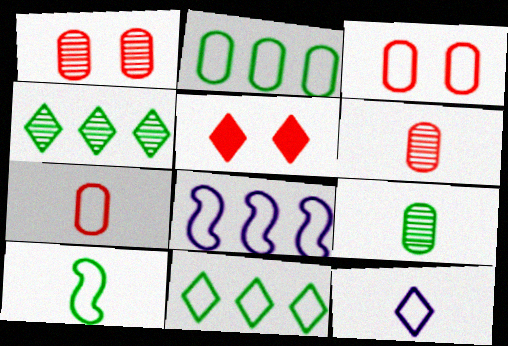[[4, 5, 12], 
[5, 8, 9], 
[7, 10, 12]]